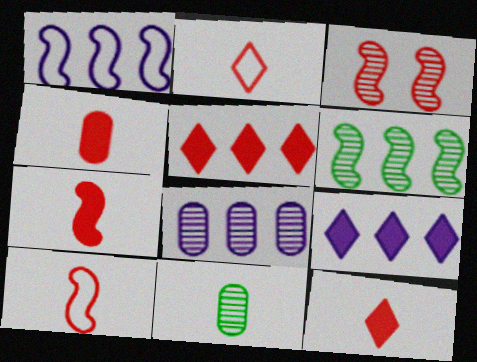[[1, 8, 9], 
[4, 7, 12]]